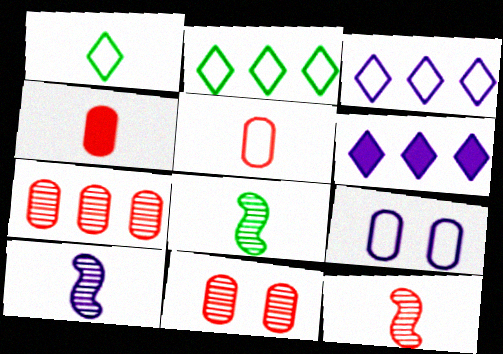[[1, 4, 10], 
[6, 9, 10], 
[8, 10, 12]]